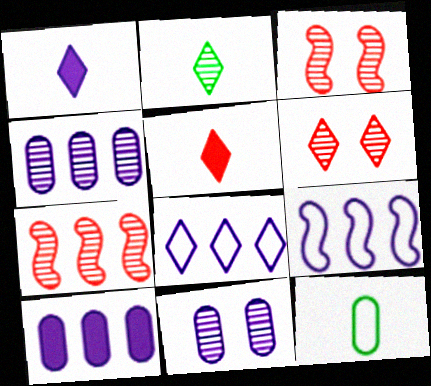[[1, 9, 11], 
[2, 3, 4], 
[2, 7, 11]]